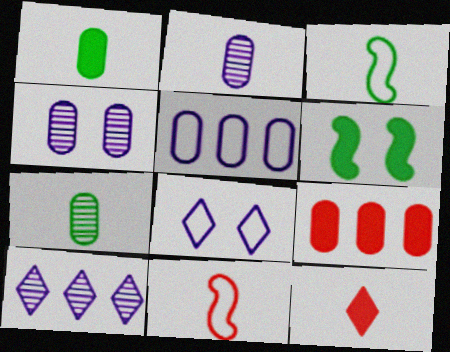[[2, 3, 12]]